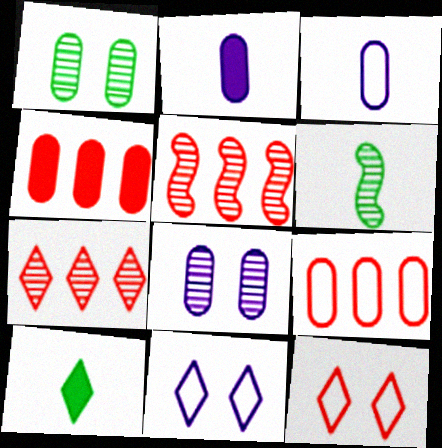[[1, 2, 9], 
[1, 3, 4], 
[4, 6, 11], 
[6, 7, 8], 
[7, 10, 11]]